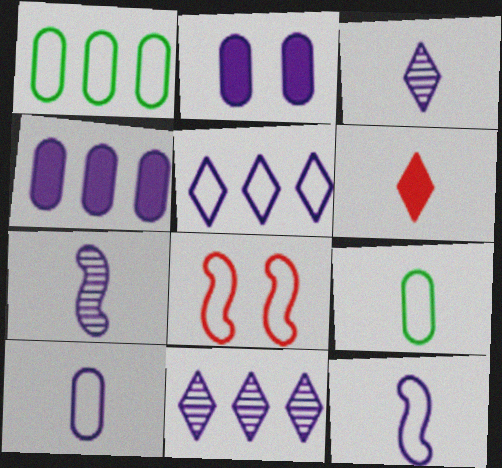[[2, 5, 7], 
[2, 11, 12], 
[5, 8, 9], 
[6, 7, 9]]